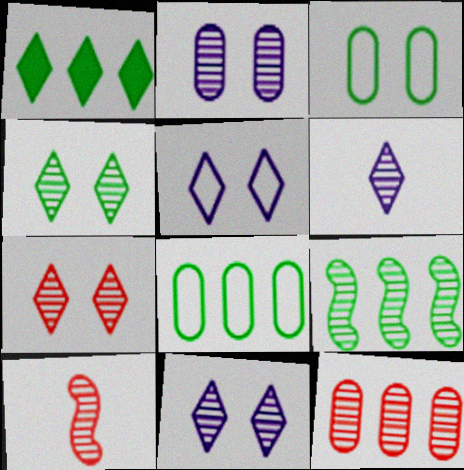[[1, 8, 9], 
[4, 7, 11], 
[7, 10, 12]]